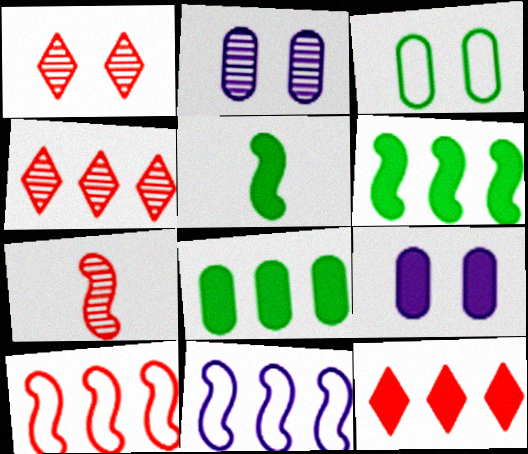[[4, 8, 11], 
[5, 9, 12]]